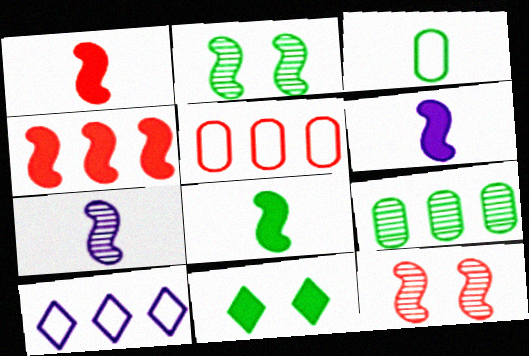[[1, 6, 8], 
[4, 9, 10], 
[5, 7, 11]]